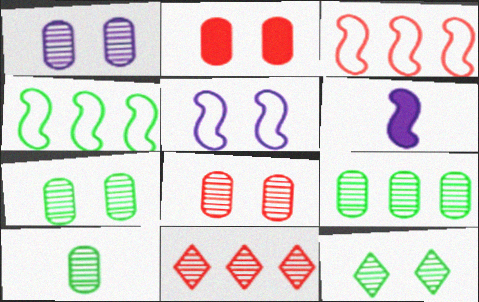[[1, 7, 8], 
[2, 5, 12], 
[7, 9, 10]]